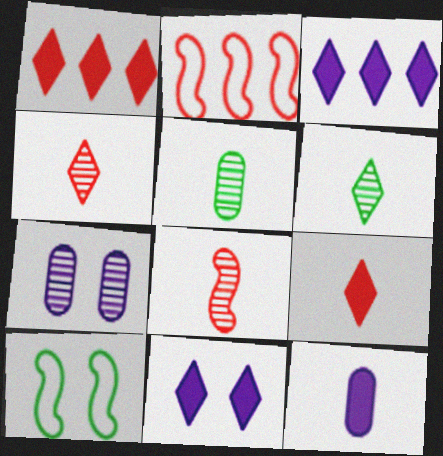[[2, 5, 11]]